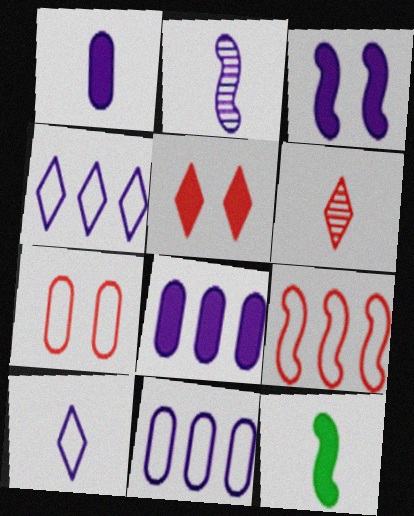[[1, 2, 10], 
[5, 8, 12]]